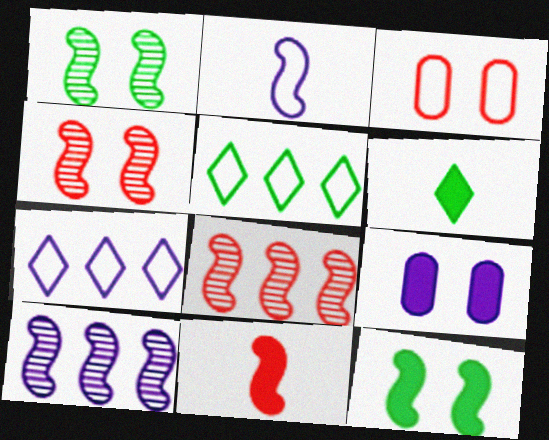[[2, 3, 5], 
[2, 8, 12], 
[3, 6, 10]]